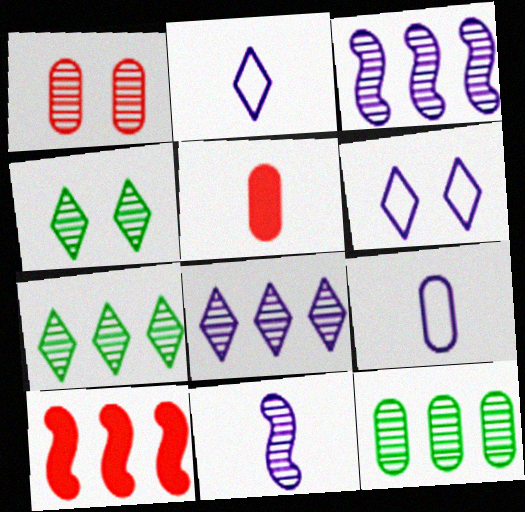[[1, 7, 11], 
[4, 9, 10]]